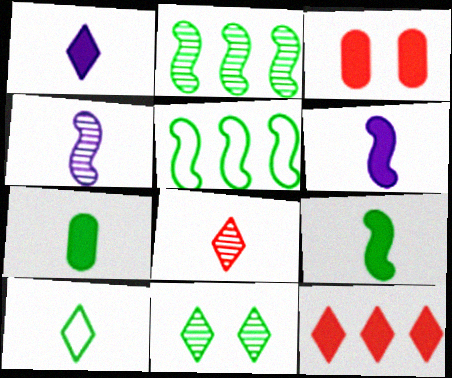[[1, 8, 10], 
[5, 7, 11]]